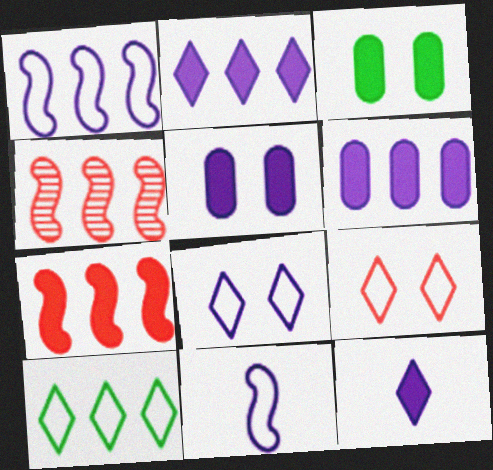[[3, 7, 12], 
[4, 6, 10]]